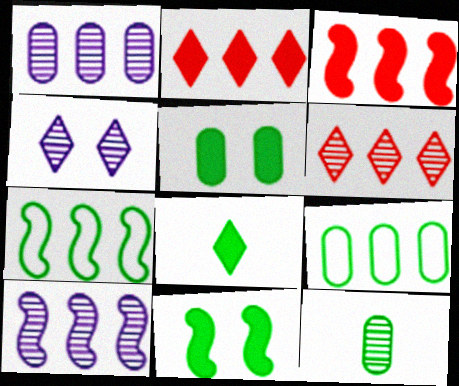[[1, 2, 7], 
[2, 9, 10], 
[3, 7, 10], 
[5, 9, 12]]